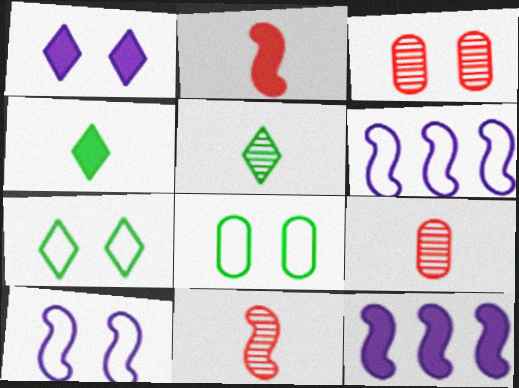[[3, 4, 6], 
[7, 9, 12]]